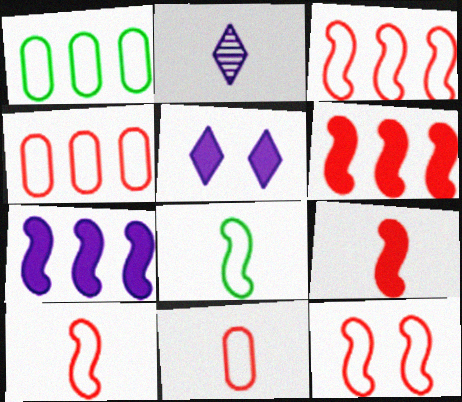[[3, 10, 12]]